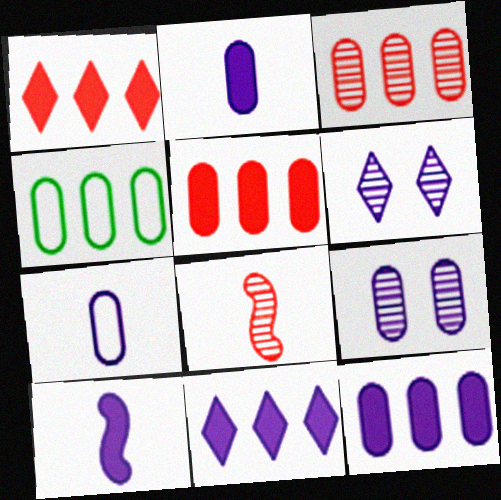[[3, 4, 12], 
[7, 9, 12]]